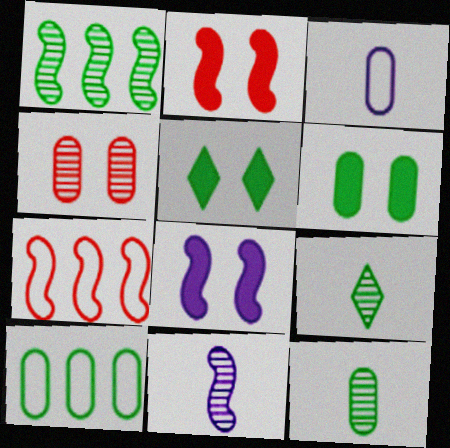[[6, 10, 12]]